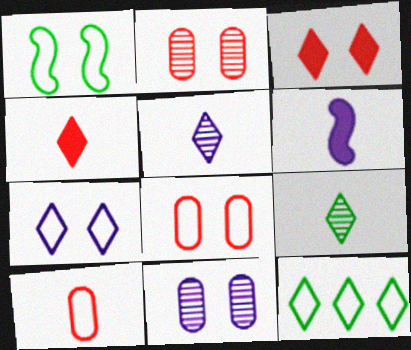[[1, 3, 11], 
[1, 7, 8], 
[2, 6, 12], 
[3, 5, 12], 
[6, 9, 10]]